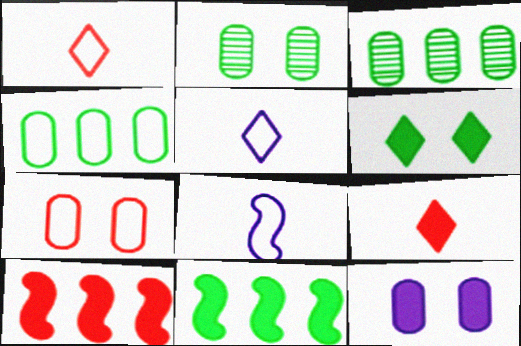[[2, 5, 10], 
[2, 7, 12], 
[9, 11, 12]]